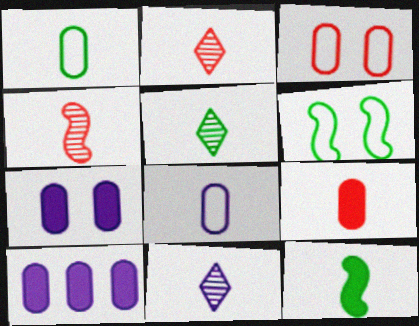[[1, 5, 12], 
[2, 5, 11], 
[2, 6, 10], 
[2, 8, 12]]